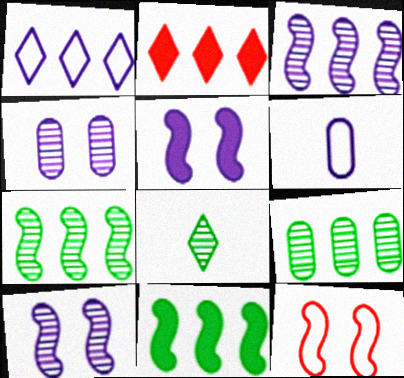[]